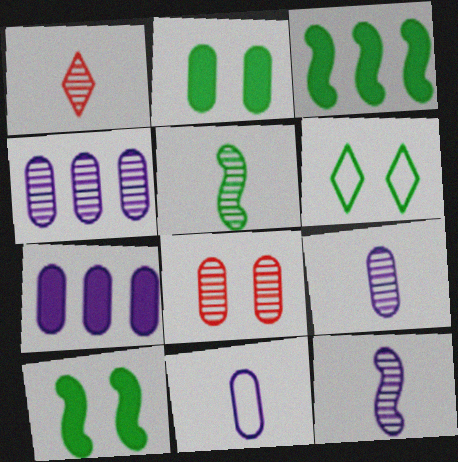[[1, 5, 9]]